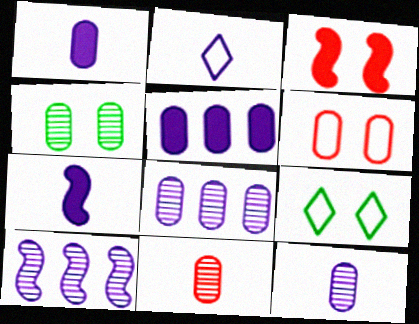[[2, 7, 12], 
[4, 8, 11]]